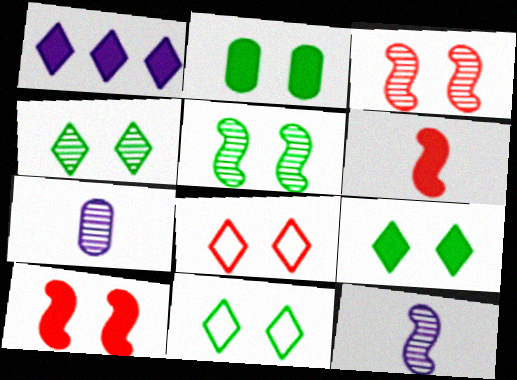[[1, 2, 6], 
[2, 5, 11], 
[4, 9, 11]]